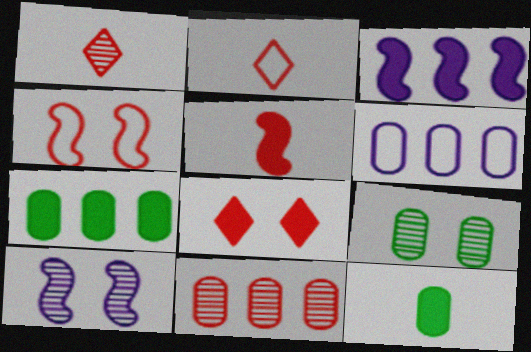[[2, 3, 9], 
[2, 7, 10], 
[3, 8, 12], 
[6, 7, 11]]